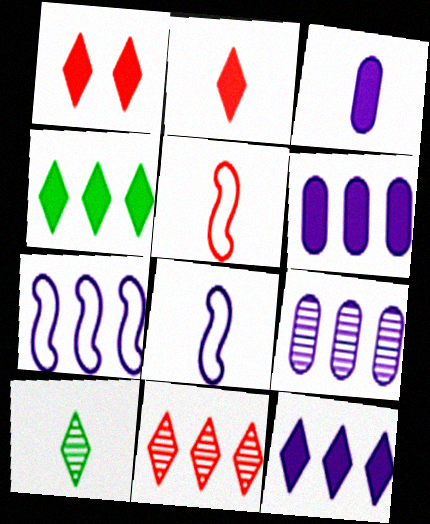[[3, 5, 10], 
[7, 9, 12]]